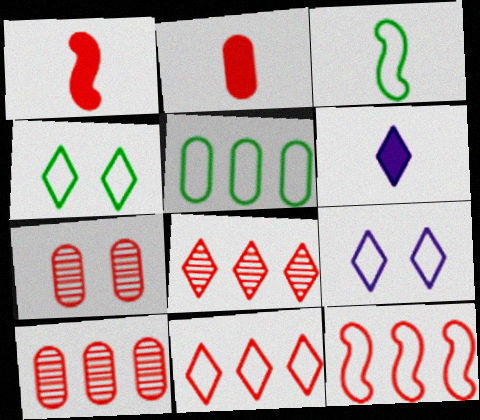[[1, 7, 11], 
[3, 4, 5], 
[4, 6, 8]]